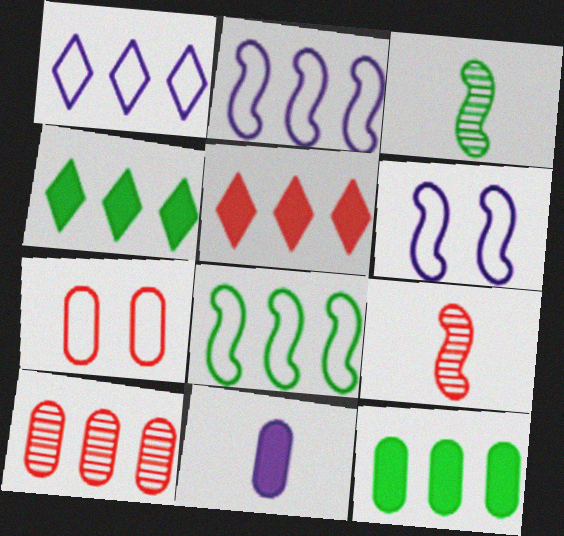[[2, 4, 10], 
[5, 7, 9]]